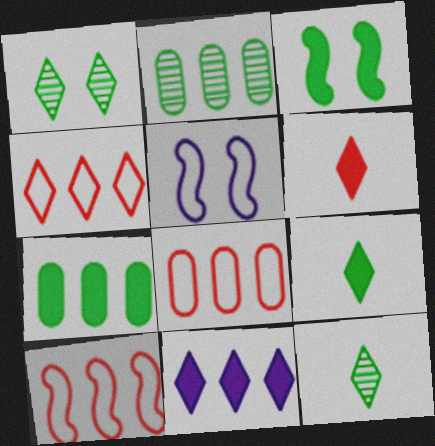[[2, 5, 6], 
[2, 10, 11], 
[3, 7, 9], 
[4, 8, 10]]